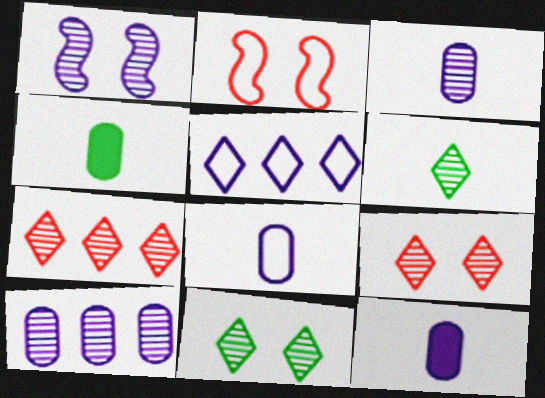[[1, 5, 12], 
[3, 8, 12]]